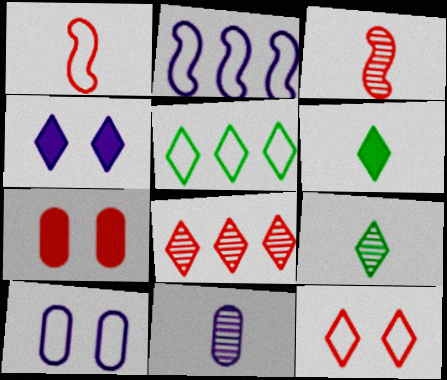[[1, 5, 10], 
[1, 6, 11], 
[1, 7, 8], 
[2, 4, 11], 
[2, 7, 9], 
[3, 9, 11]]